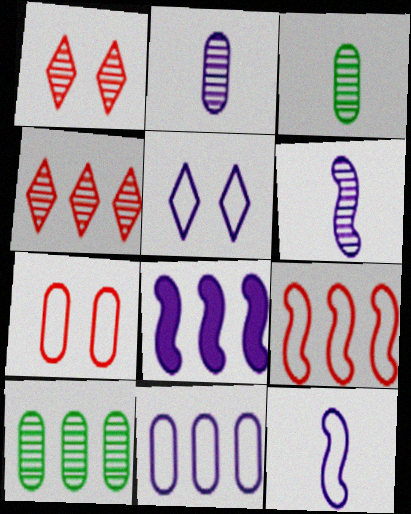[[1, 6, 10], 
[2, 5, 8], 
[5, 11, 12]]